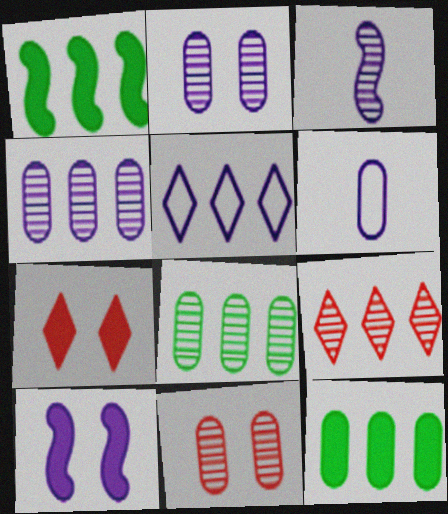[[6, 11, 12]]